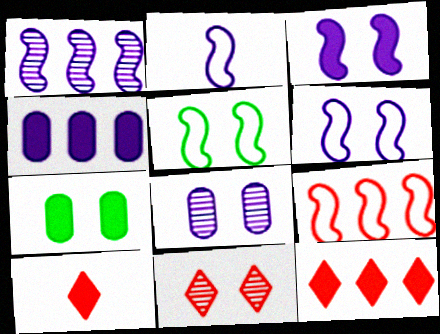[[1, 2, 3], 
[2, 5, 9], 
[6, 7, 11]]